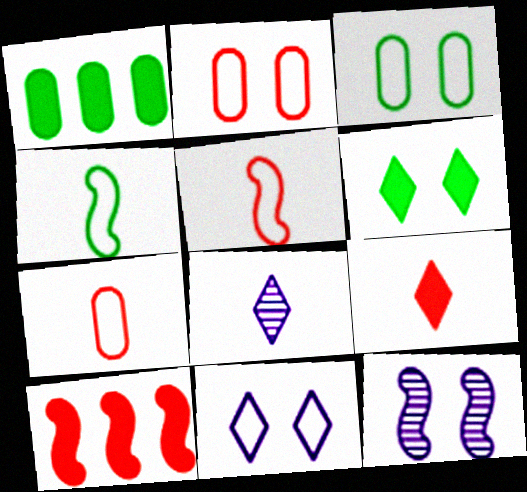[[2, 6, 12], 
[3, 8, 10], 
[4, 10, 12]]